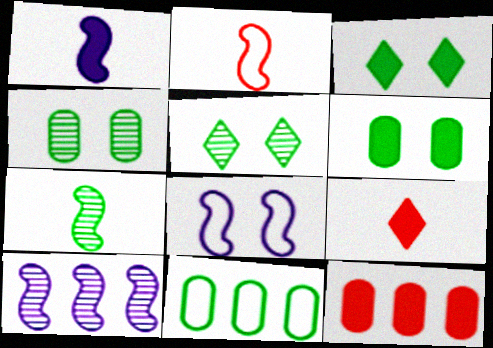[[1, 2, 7], 
[1, 3, 12], 
[1, 8, 10], 
[3, 7, 11]]